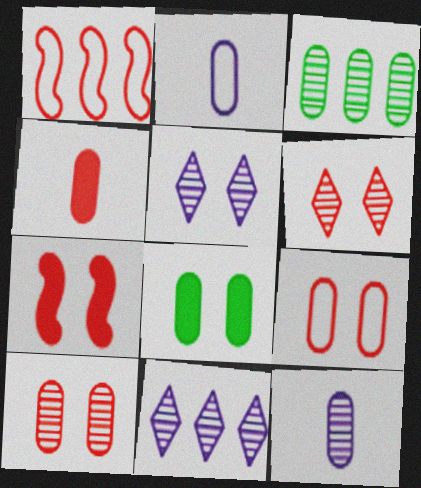[[1, 4, 6], 
[3, 10, 12], 
[6, 7, 9]]